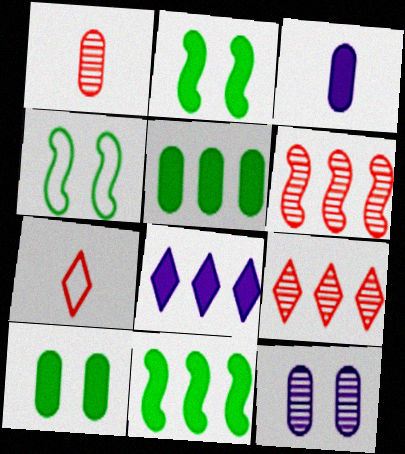[[1, 4, 8], 
[3, 4, 9], 
[7, 11, 12]]